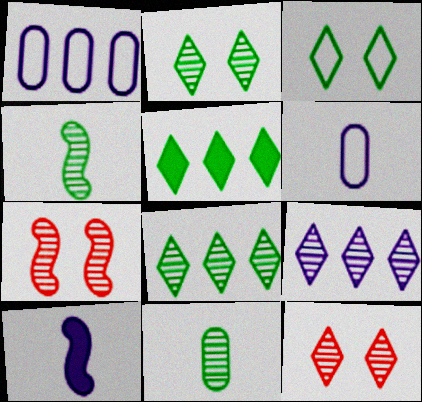[[5, 6, 7], 
[7, 9, 11]]